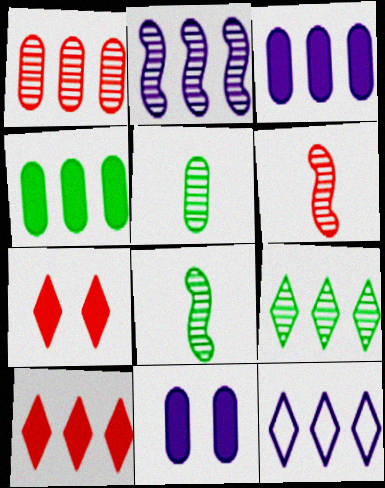[[1, 2, 9], 
[2, 3, 12], 
[9, 10, 12]]